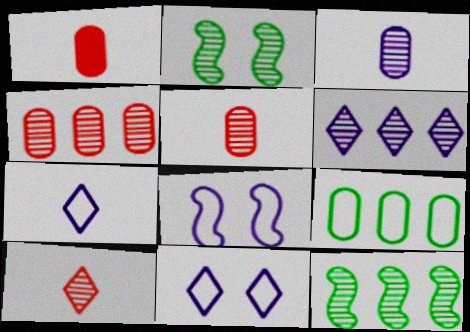[[1, 11, 12], 
[2, 5, 6], 
[4, 6, 12]]